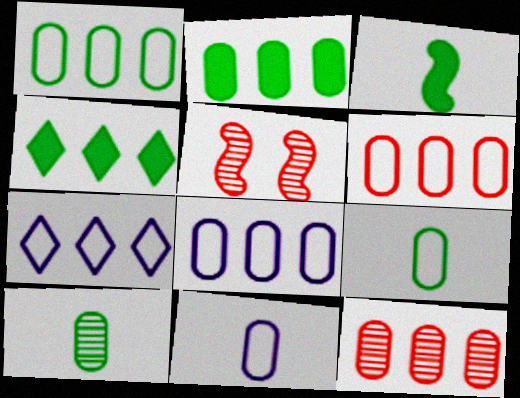[[1, 6, 8], 
[2, 8, 12], 
[4, 5, 11]]